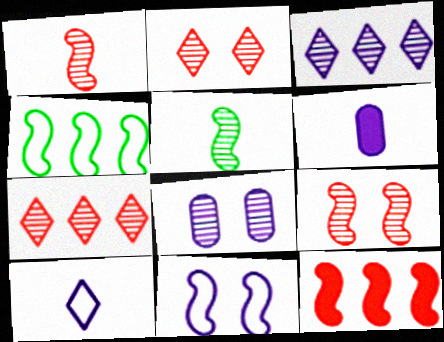[[2, 4, 6], 
[3, 6, 11], 
[5, 7, 8], 
[5, 11, 12]]